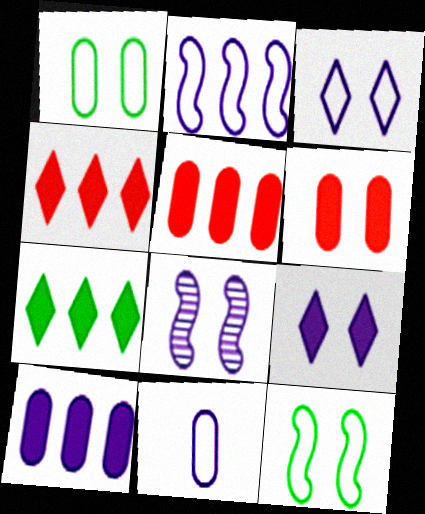[[2, 3, 11]]